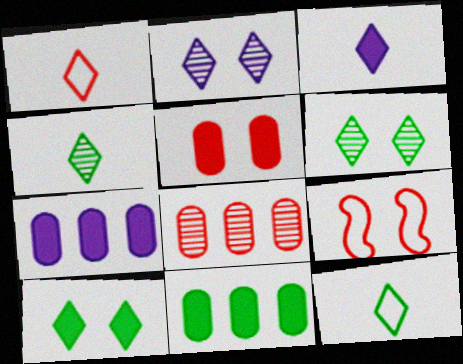[[1, 3, 4], 
[4, 7, 9]]